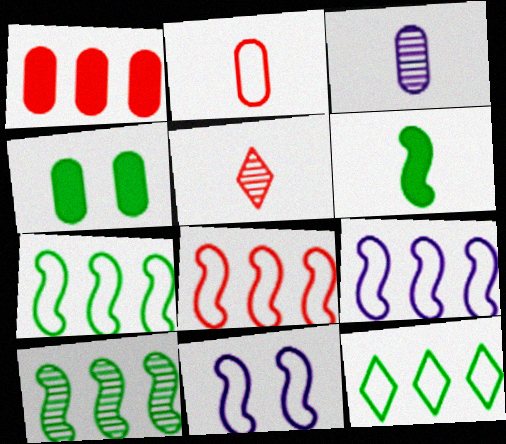[[2, 11, 12], 
[4, 5, 9], 
[7, 8, 9]]